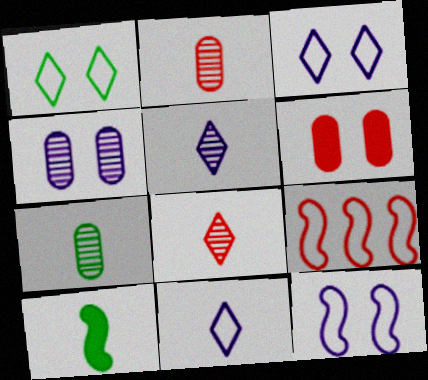[[2, 10, 11], 
[6, 8, 9]]